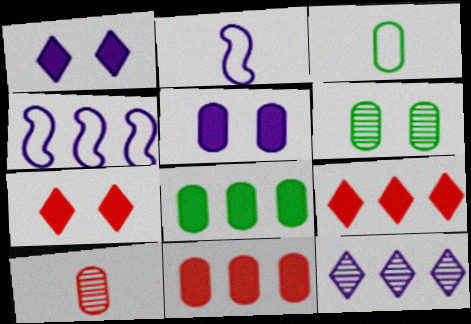[[2, 5, 12], 
[2, 6, 9], 
[3, 6, 8]]